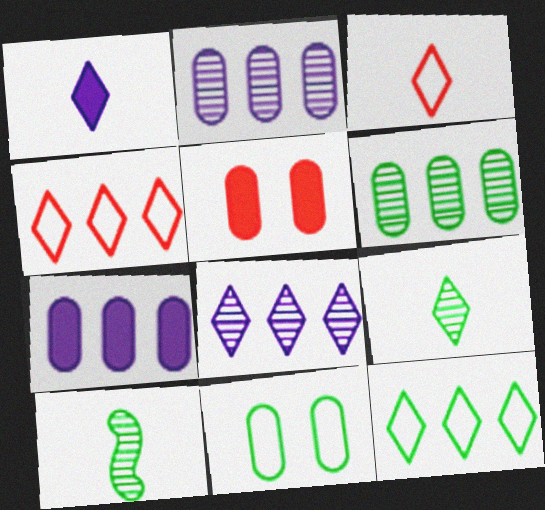[[1, 3, 9]]